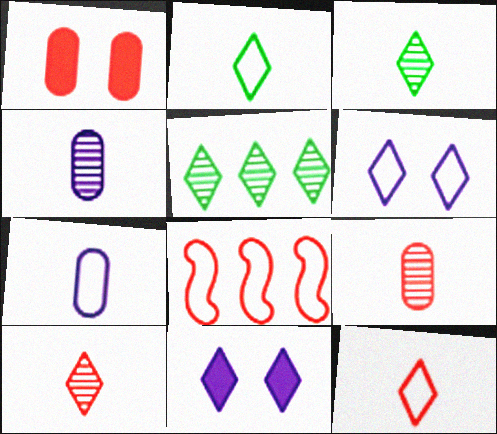[[1, 8, 10], 
[5, 11, 12]]